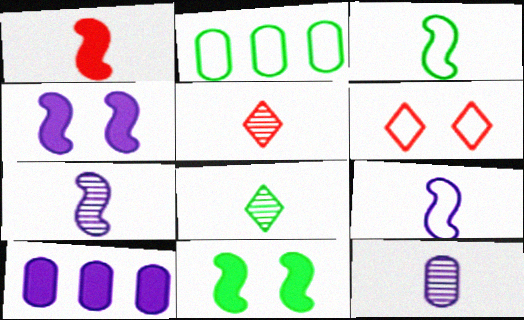[[1, 3, 7], 
[2, 4, 5], 
[2, 6, 9], 
[2, 8, 11]]